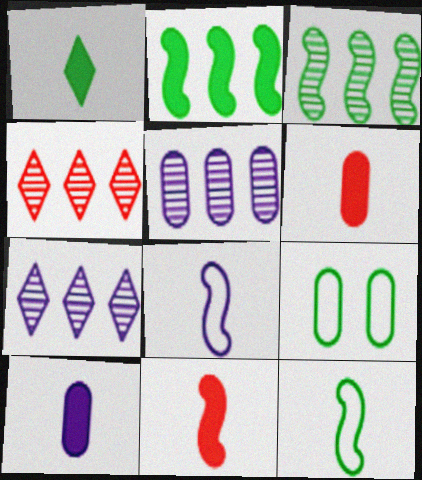[[1, 3, 9], 
[1, 10, 11], 
[3, 4, 5], 
[5, 6, 9], 
[7, 9, 11]]